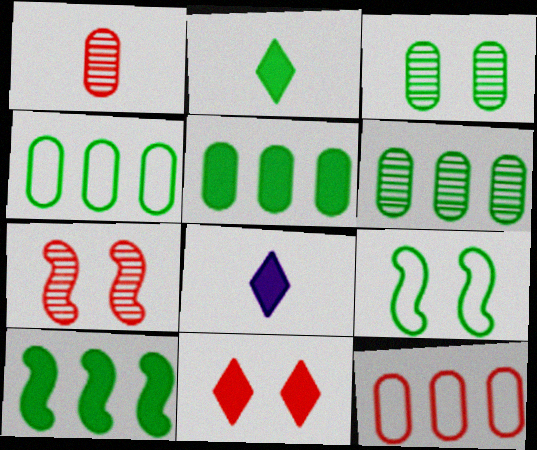[[2, 6, 9], 
[4, 5, 6], 
[4, 7, 8]]